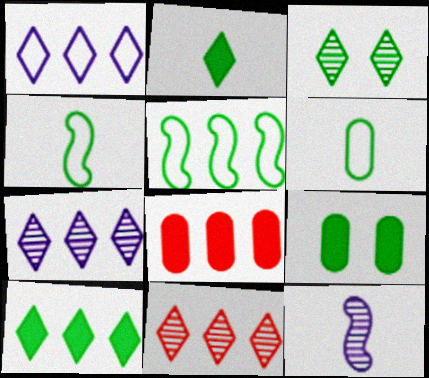[[1, 10, 11], 
[5, 7, 8]]